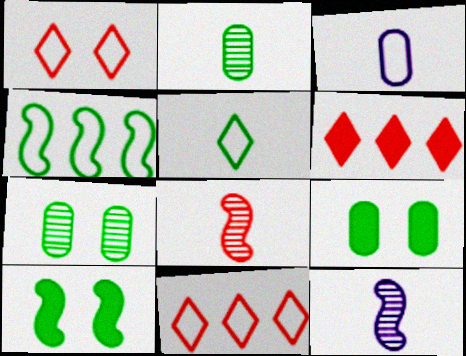[[1, 3, 4], 
[9, 11, 12]]